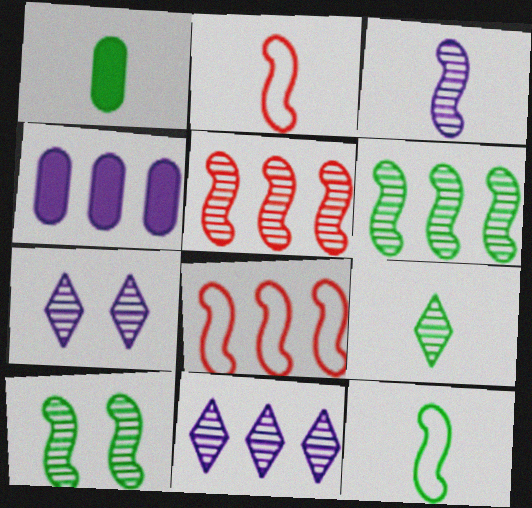[[1, 7, 8], 
[1, 9, 12], 
[3, 5, 10]]